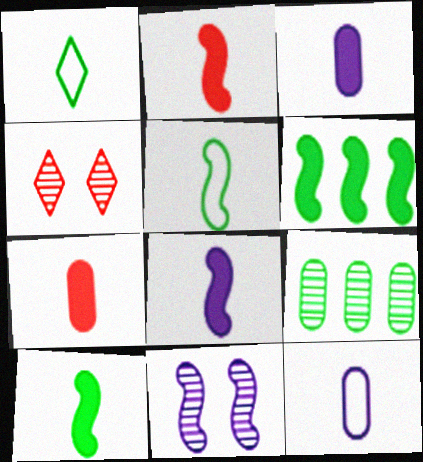[[2, 8, 10], 
[4, 6, 12]]